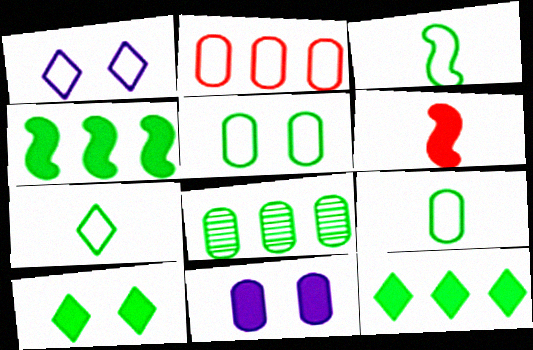[[1, 2, 3], 
[1, 6, 8], 
[3, 7, 9], 
[3, 8, 10], 
[6, 11, 12]]